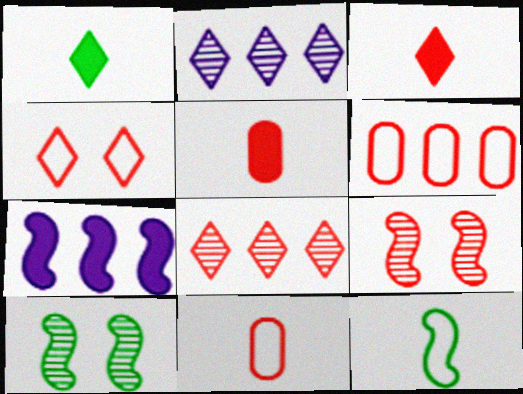[[1, 2, 4], 
[3, 4, 8], 
[3, 6, 9], 
[7, 9, 12]]